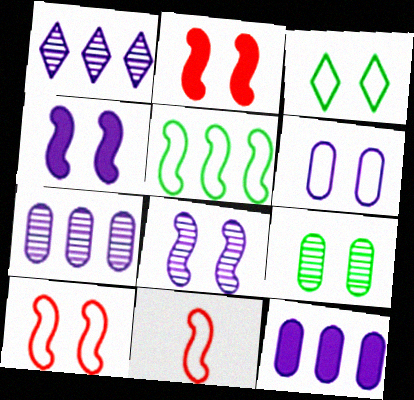[[3, 6, 10]]